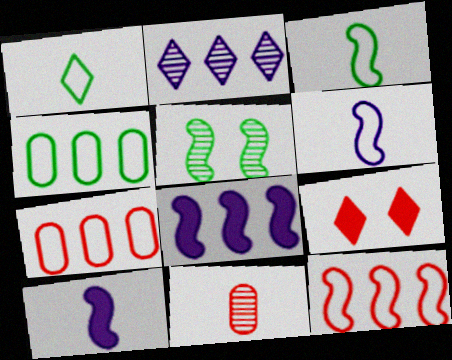[[1, 2, 9], 
[1, 10, 11], 
[2, 5, 11], 
[5, 10, 12], 
[9, 11, 12]]